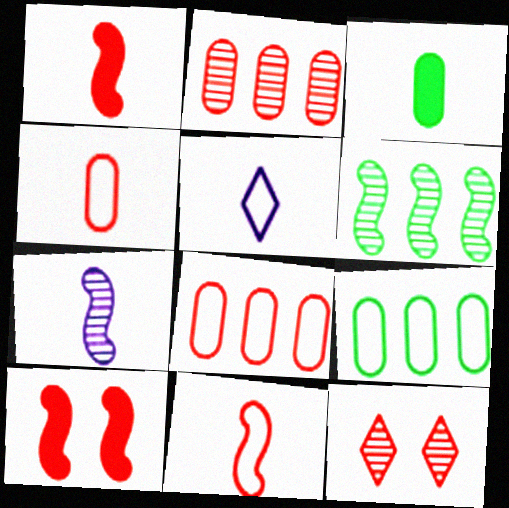[[1, 8, 12]]